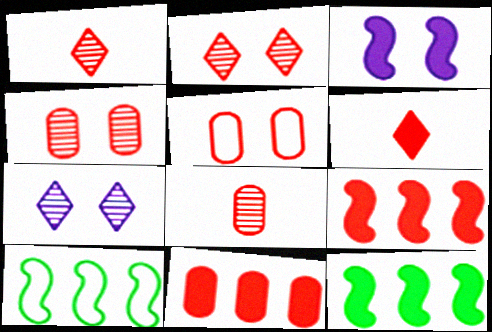[[1, 5, 9], 
[5, 8, 11]]